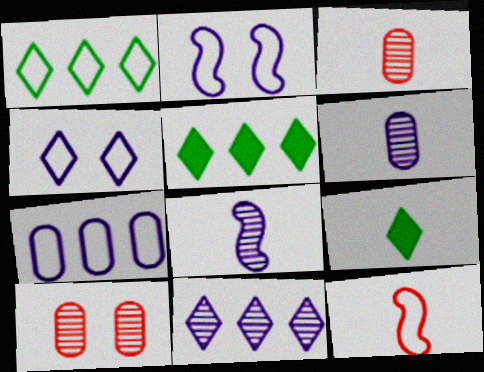[[2, 3, 5], 
[6, 9, 12]]